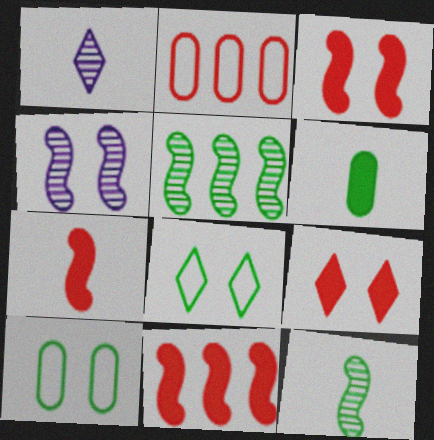[[1, 10, 11], 
[3, 7, 11], 
[4, 9, 10], 
[5, 6, 8]]